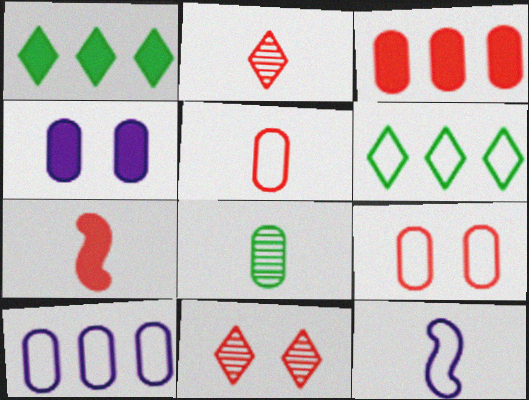[[1, 4, 7], 
[2, 5, 7], 
[6, 9, 12]]